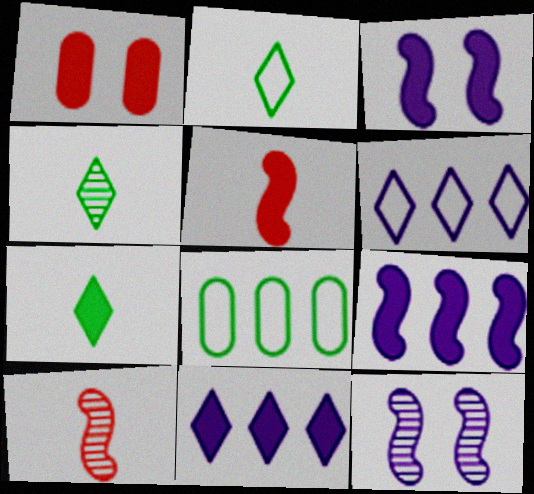[[1, 7, 9], 
[2, 4, 7]]